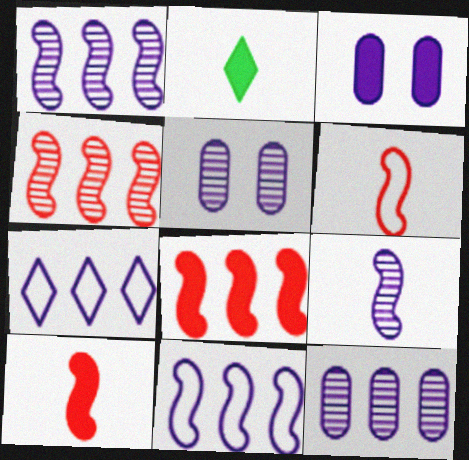[[2, 3, 8], 
[3, 7, 9]]